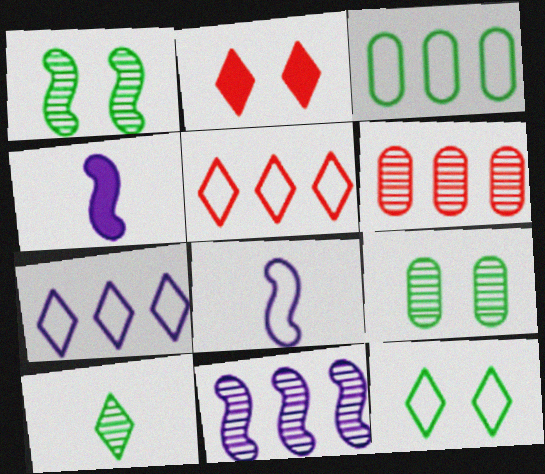[[2, 7, 10], 
[4, 5, 9], 
[4, 6, 12]]